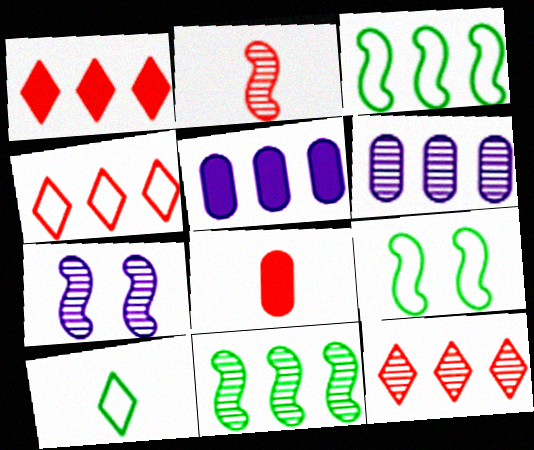[[1, 3, 6], 
[1, 4, 12], 
[2, 7, 11], 
[3, 5, 12], 
[4, 5, 11], 
[6, 11, 12]]